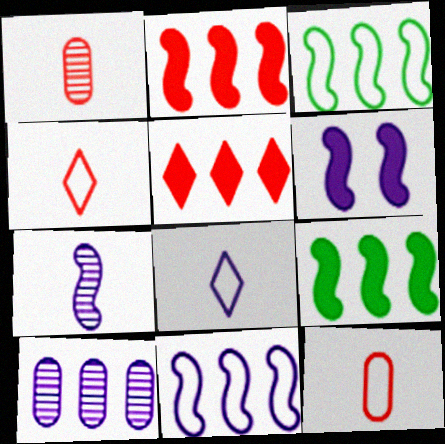[[3, 5, 10], 
[6, 7, 11], 
[6, 8, 10]]